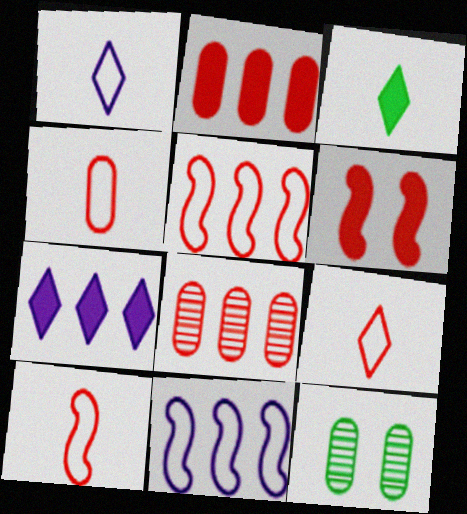[[4, 9, 10], 
[6, 8, 9], 
[7, 10, 12]]